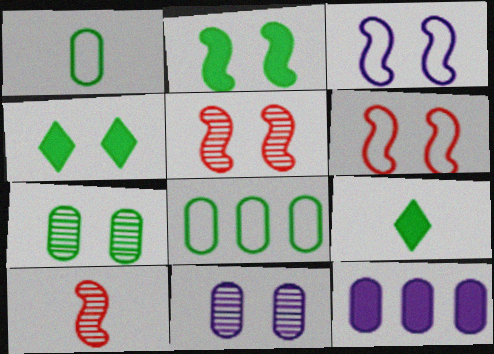[[2, 3, 5], 
[4, 6, 11]]